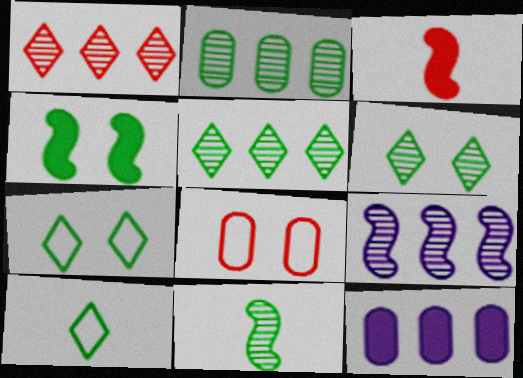[[1, 2, 9], 
[1, 3, 8], 
[2, 4, 10], 
[2, 6, 11]]